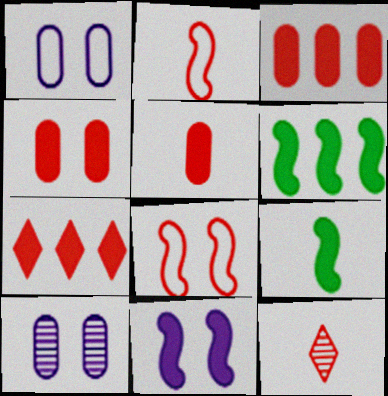[[1, 6, 12], 
[2, 5, 12], 
[3, 4, 5], 
[3, 8, 12]]